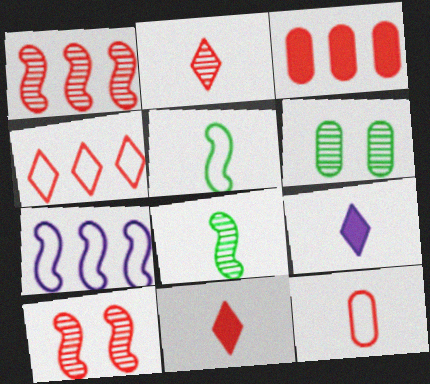[[1, 3, 4], 
[6, 7, 11], 
[8, 9, 12]]